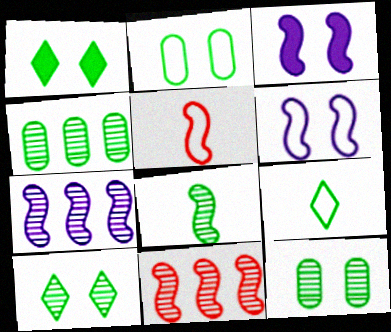[[4, 8, 10]]